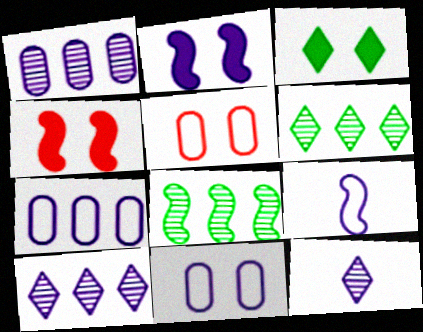[[2, 7, 12], 
[4, 8, 9]]